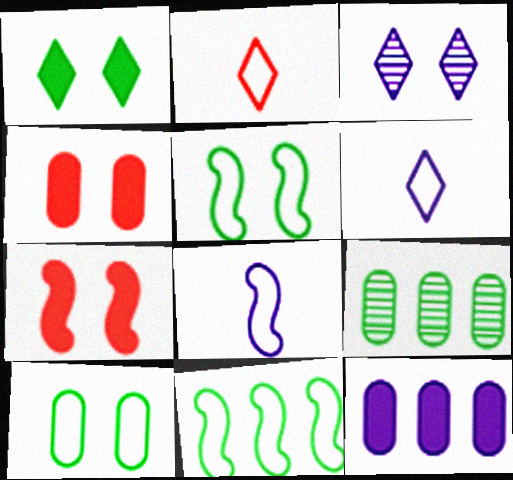[[3, 4, 5], 
[3, 7, 10], 
[3, 8, 12], 
[6, 7, 9]]